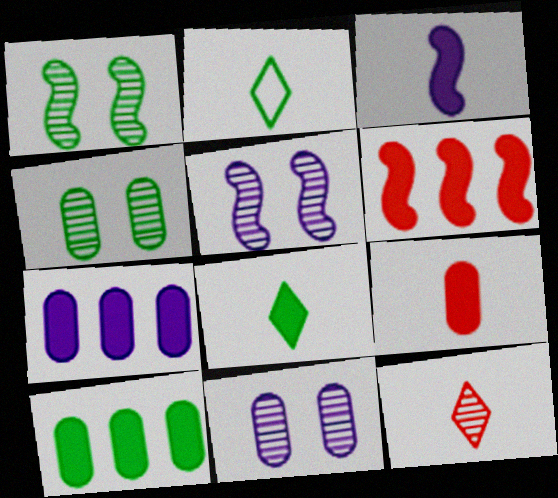[[1, 2, 10], 
[2, 6, 11], 
[3, 8, 9]]